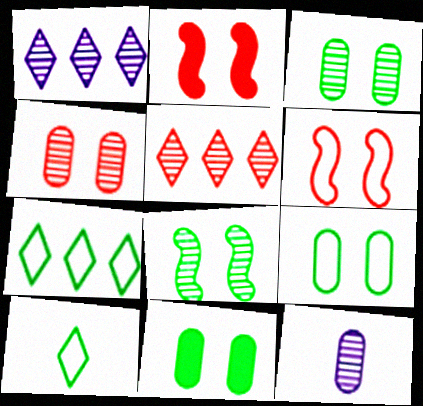[[2, 7, 12], 
[3, 9, 11], 
[5, 8, 12]]